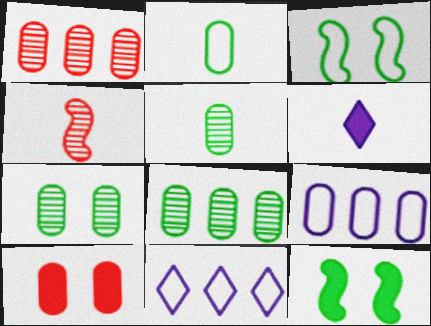[[1, 3, 6], 
[2, 4, 6], 
[5, 7, 8], 
[5, 9, 10]]